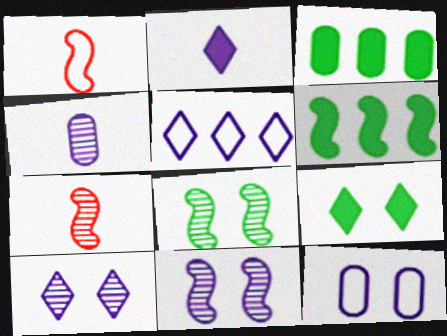[[1, 3, 10], 
[1, 6, 11], 
[2, 5, 10]]